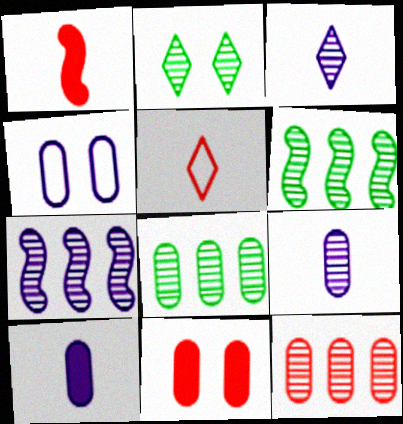[]